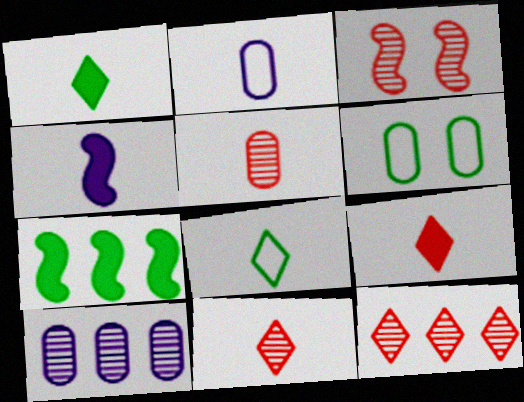[[3, 5, 12], 
[4, 5, 8], 
[4, 6, 12]]